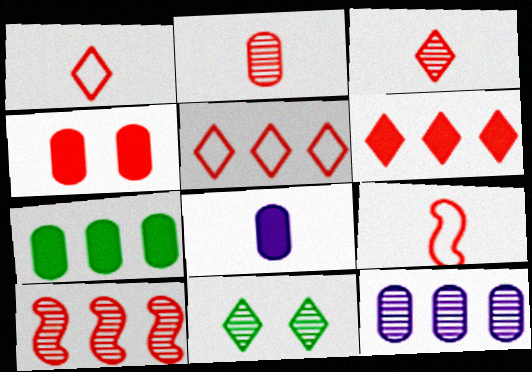[[1, 4, 10], 
[4, 7, 8]]